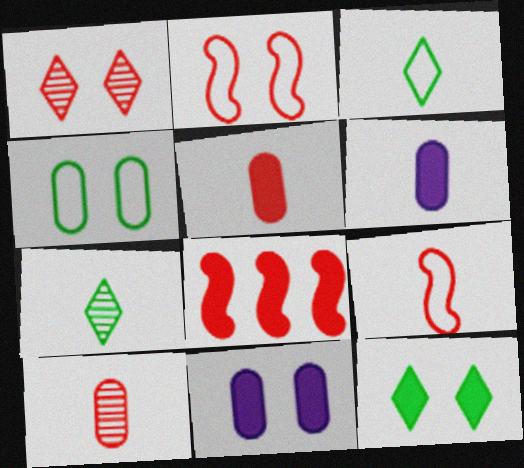[[6, 7, 9], 
[6, 8, 12]]